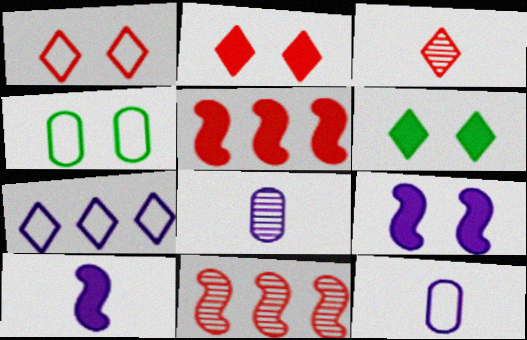[[3, 6, 7], 
[6, 11, 12], 
[7, 8, 9]]